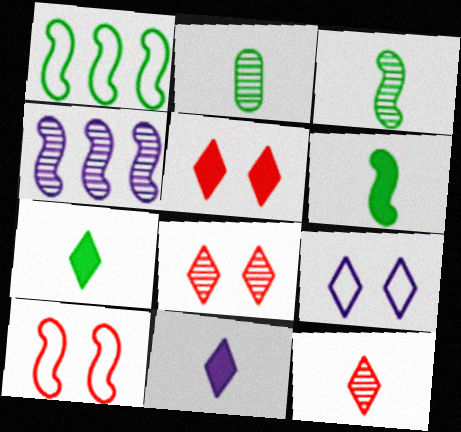[[2, 4, 8], 
[4, 6, 10]]